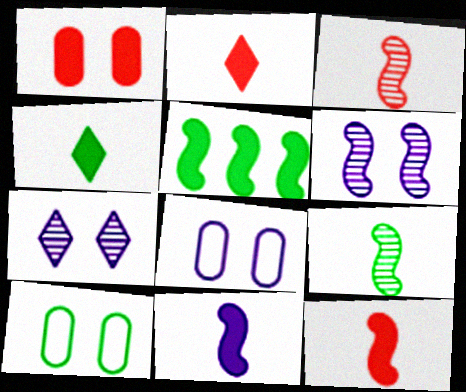[]